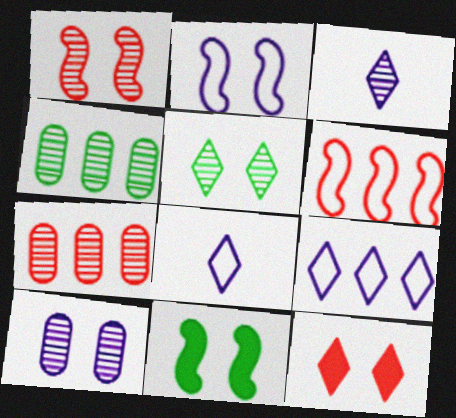[[1, 2, 11], 
[1, 3, 4], 
[1, 5, 10], 
[7, 8, 11]]